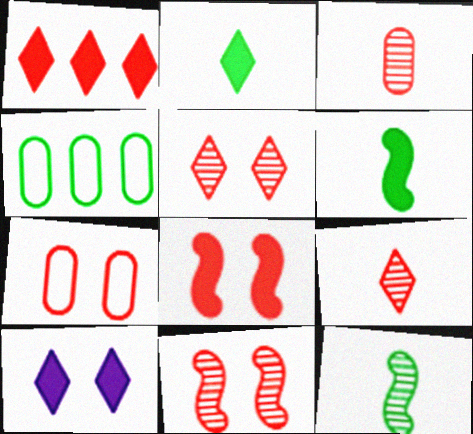[[1, 2, 10], 
[5, 7, 8]]